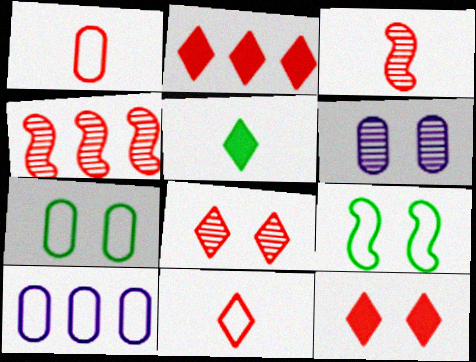[[1, 4, 12], 
[1, 7, 10], 
[2, 8, 11], 
[6, 9, 12], 
[9, 10, 11]]